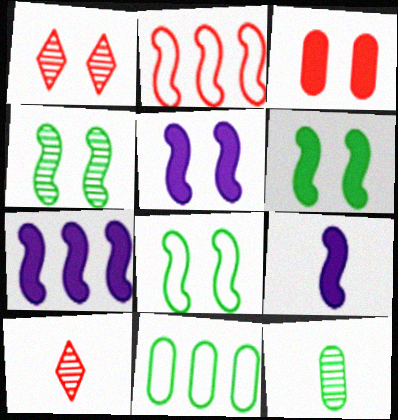[[1, 9, 11], 
[2, 3, 10], 
[2, 4, 9], 
[4, 6, 8], 
[5, 7, 9], 
[5, 10, 11]]